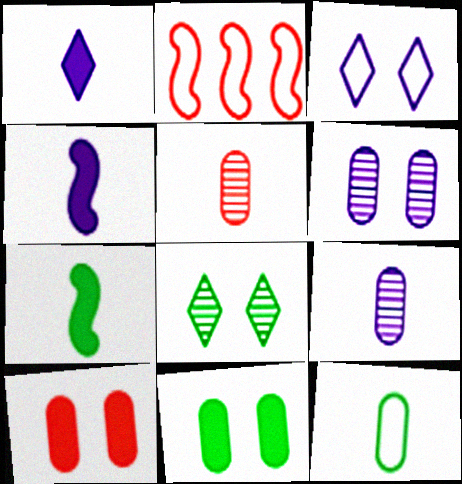[[2, 3, 12]]